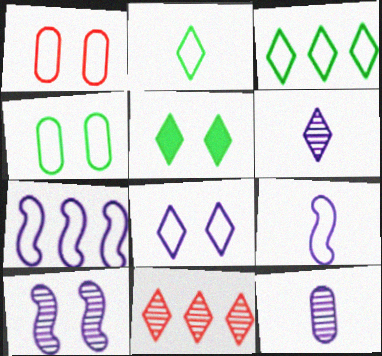[[1, 2, 7], 
[1, 3, 9], 
[1, 5, 10]]